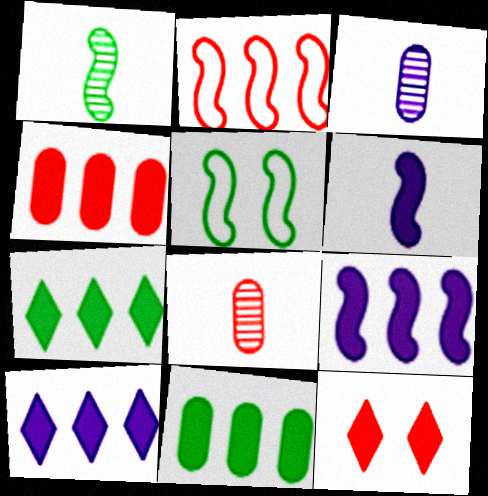[[2, 8, 12], 
[4, 7, 9], 
[5, 8, 10], 
[6, 11, 12]]